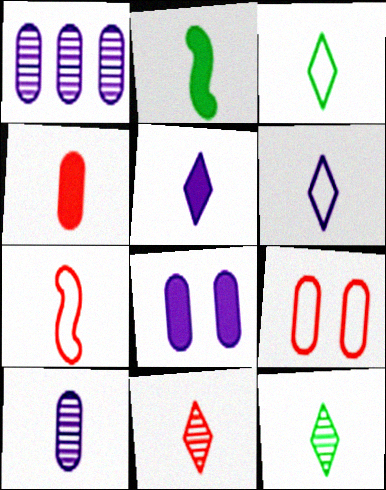[[2, 4, 5], 
[3, 5, 11], 
[4, 7, 11]]